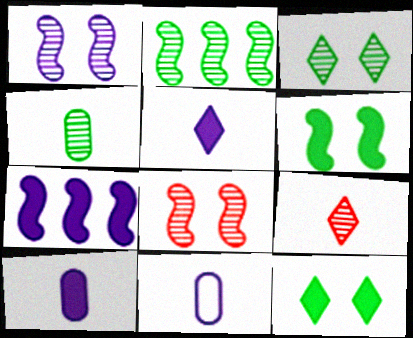[[2, 3, 4]]